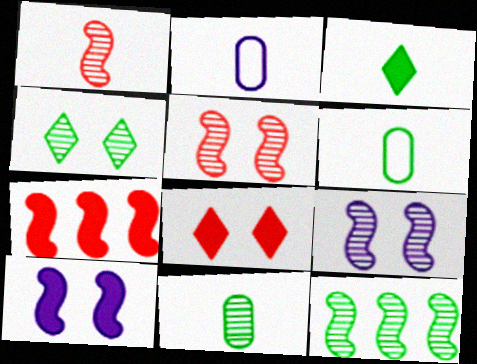[[1, 2, 3], 
[1, 9, 12], 
[2, 4, 7], 
[2, 8, 12], 
[4, 11, 12]]